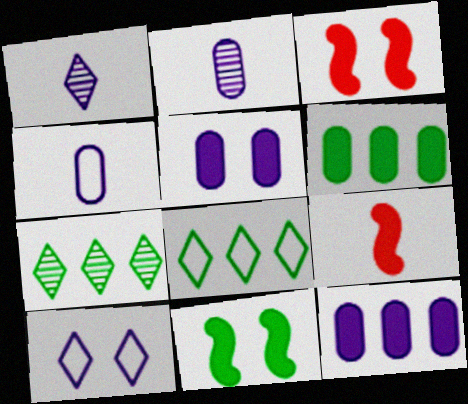[[2, 3, 8], 
[3, 4, 7]]